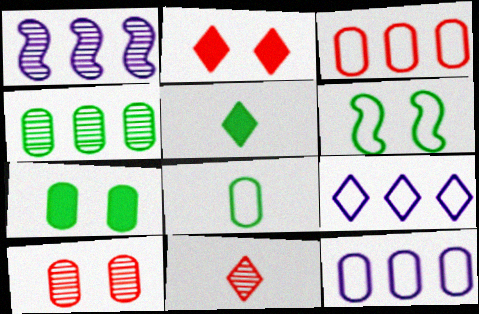[[1, 2, 8], 
[4, 5, 6], 
[4, 7, 8]]